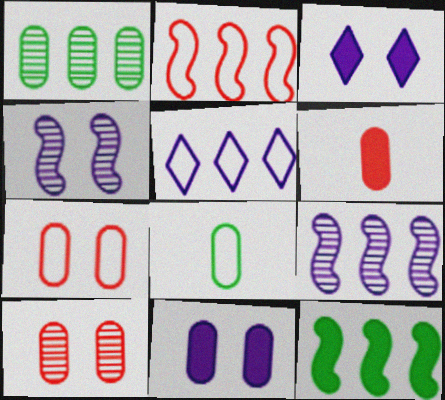[[2, 9, 12], 
[3, 6, 12]]